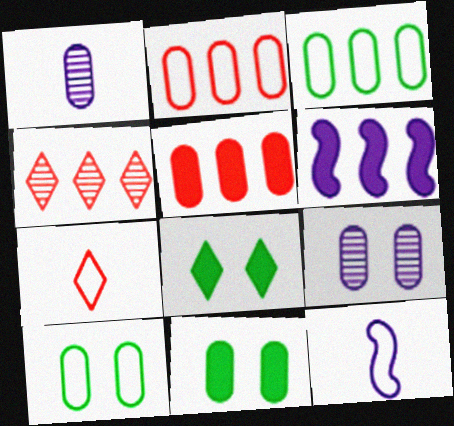[[1, 2, 11], 
[1, 5, 10], 
[3, 4, 6], 
[4, 11, 12]]